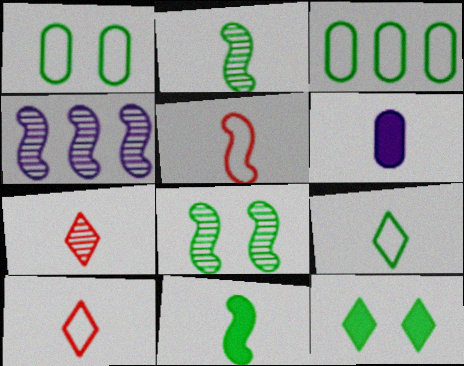[[1, 8, 12], 
[2, 3, 12], 
[2, 6, 10]]